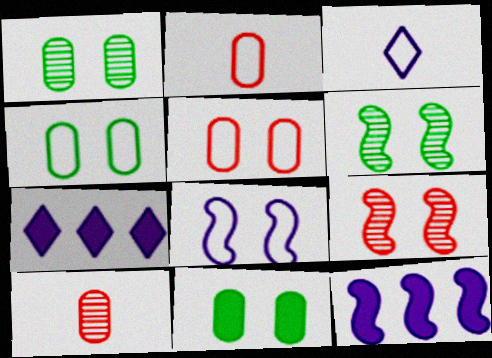[[1, 4, 11], 
[2, 6, 7]]